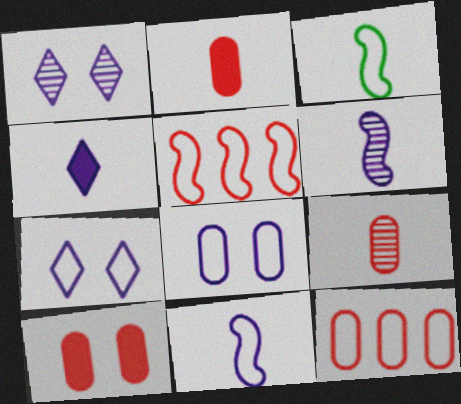[[3, 4, 9], 
[3, 7, 12], 
[9, 10, 12]]